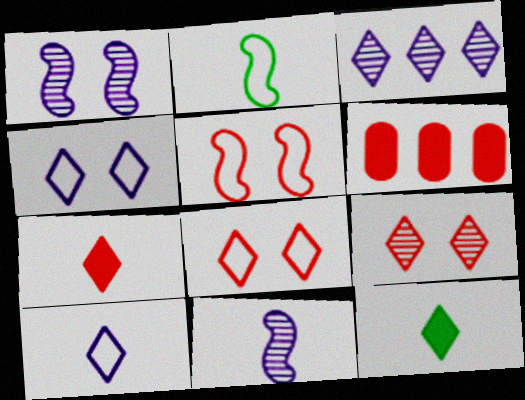[[3, 8, 12]]